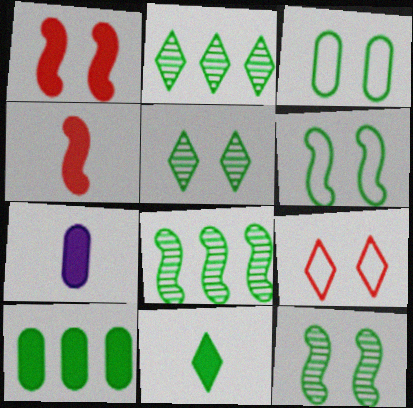[[3, 8, 11], 
[4, 7, 11], 
[7, 8, 9]]